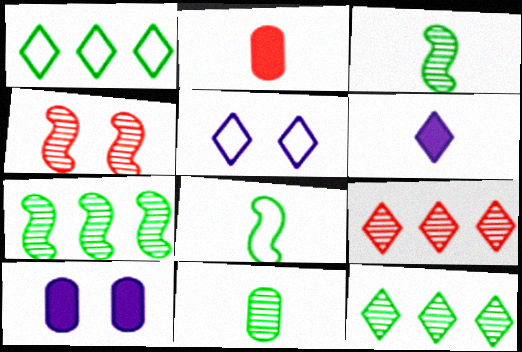[[2, 5, 7], 
[8, 9, 10]]